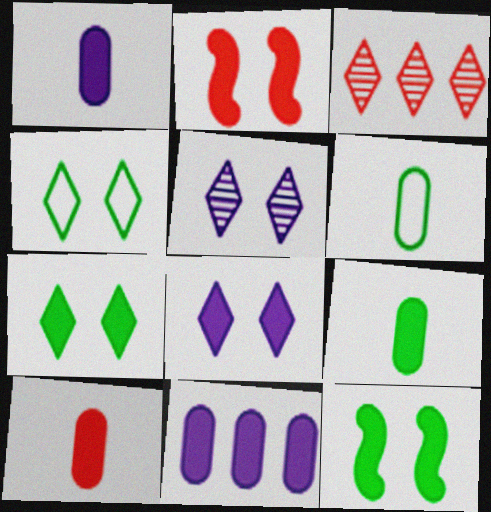[[1, 9, 10]]